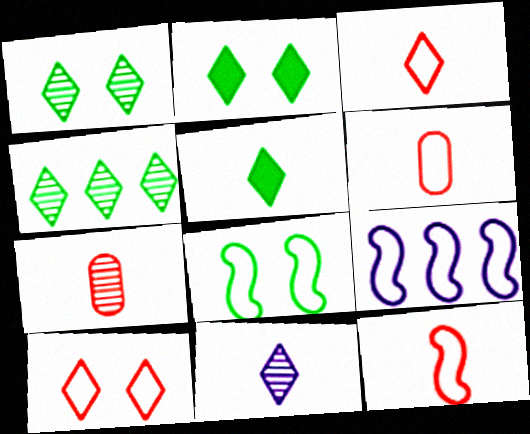[[2, 7, 9], 
[3, 5, 11], 
[3, 6, 12], 
[8, 9, 12]]